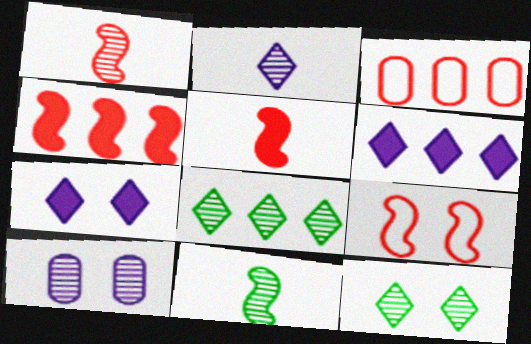[[1, 4, 9], 
[1, 8, 10], 
[3, 7, 11]]